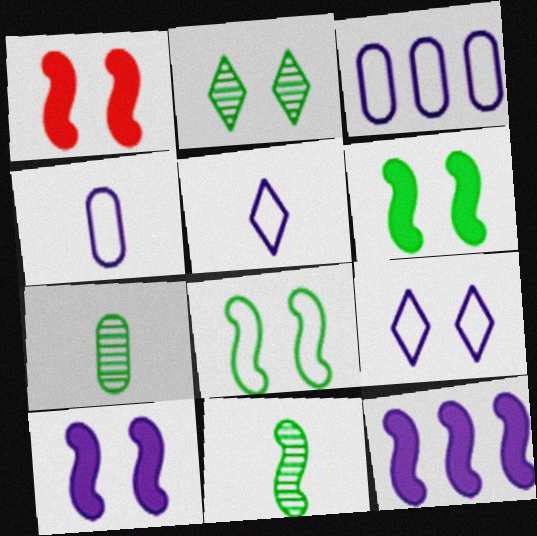[[1, 6, 10]]